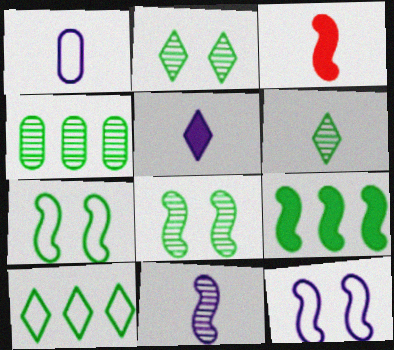[[1, 3, 6], 
[1, 5, 11], 
[4, 6, 8], 
[4, 9, 10]]